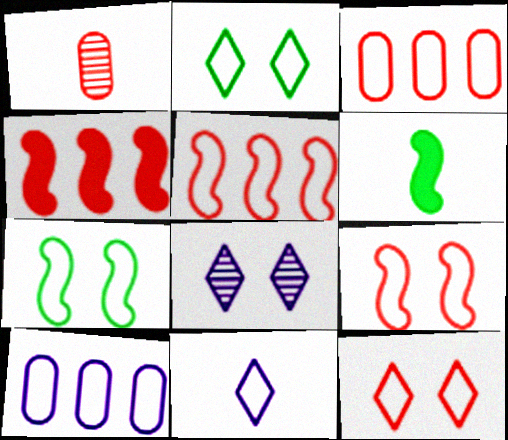[[1, 4, 12], 
[1, 6, 11], 
[3, 6, 8], 
[3, 7, 11]]